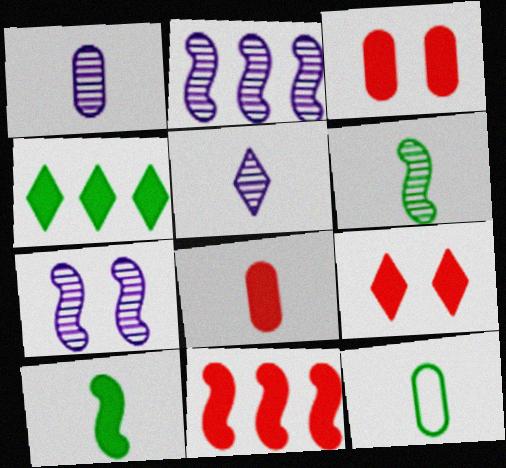[[1, 8, 12], 
[2, 9, 12], 
[8, 9, 11]]